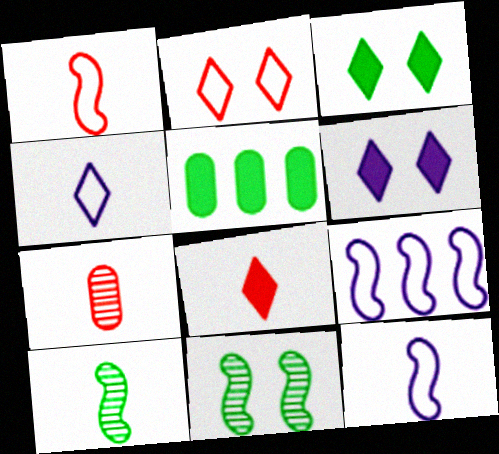[[1, 7, 8], 
[3, 7, 9]]